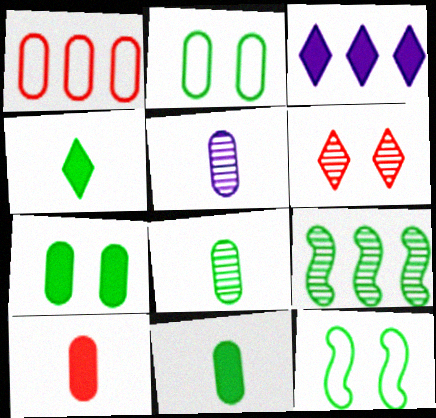[[1, 3, 9], 
[1, 5, 7], 
[2, 4, 9], 
[5, 6, 9]]